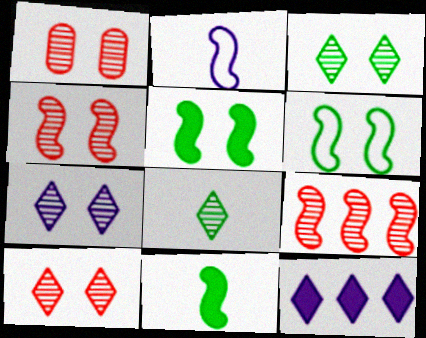[[1, 4, 10], 
[2, 5, 9], 
[3, 7, 10]]